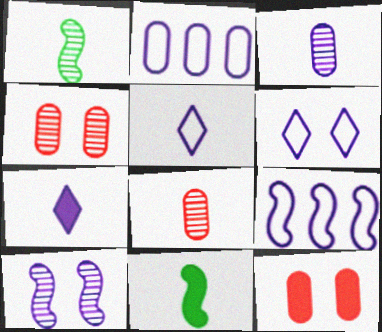[[2, 7, 10], 
[5, 8, 11]]